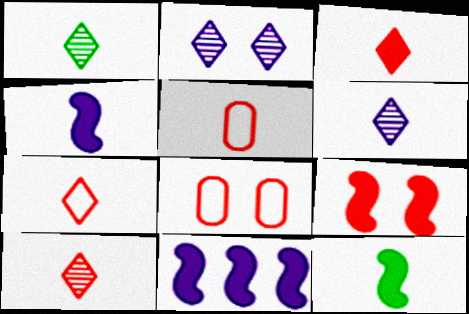[[1, 4, 5], 
[1, 6, 10], 
[1, 8, 11], 
[3, 7, 10], 
[5, 6, 12], 
[9, 11, 12]]